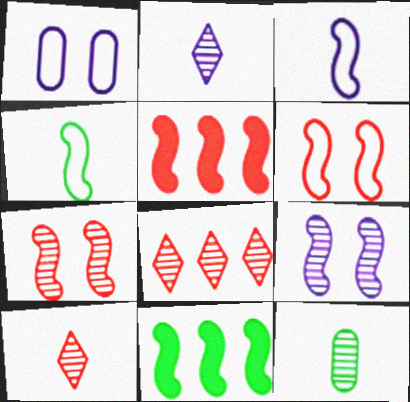[[1, 10, 11], 
[3, 7, 11], 
[4, 5, 9], 
[8, 9, 12]]